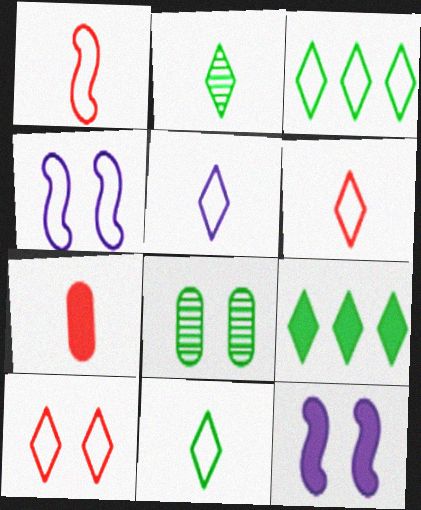[[3, 5, 10], 
[5, 6, 11], 
[7, 9, 12], 
[8, 10, 12]]